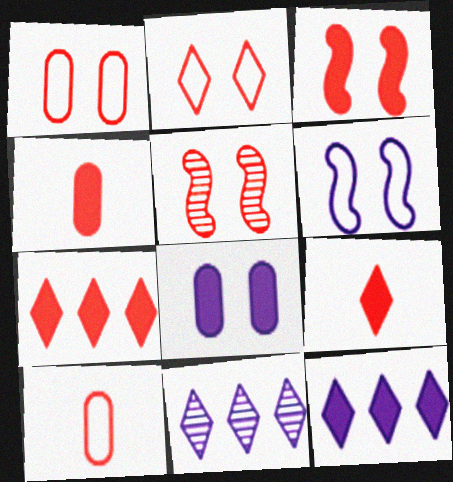[[3, 4, 7], 
[5, 7, 10]]